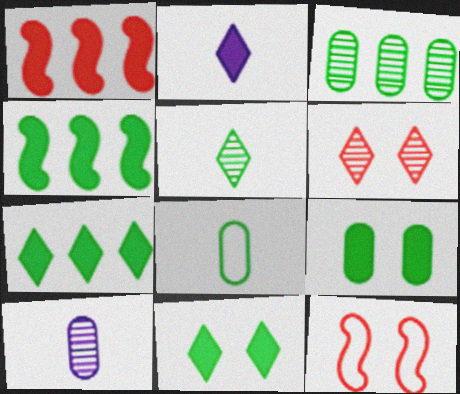[[1, 2, 9], 
[2, 3, 12], 
[3, 8, 9], 
[7, 10, 12]]